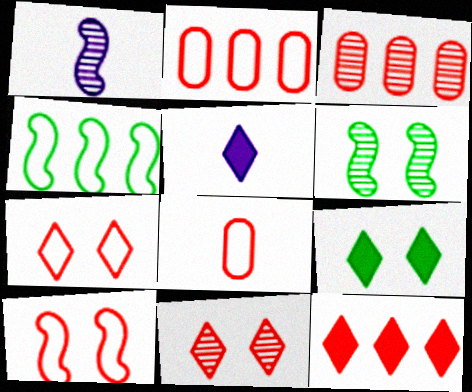[[1, 2, 9], 
[2, 5, 6], 
[5, 9, 12]]